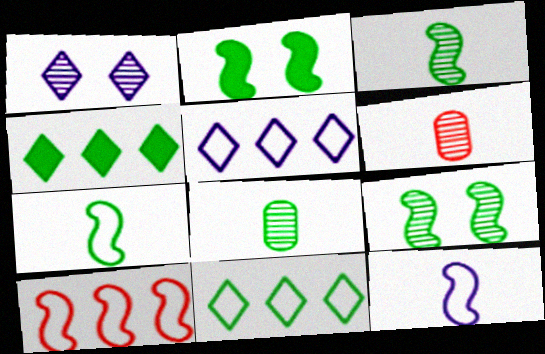[[2, 5, 6], 
[2, 8, 11]]